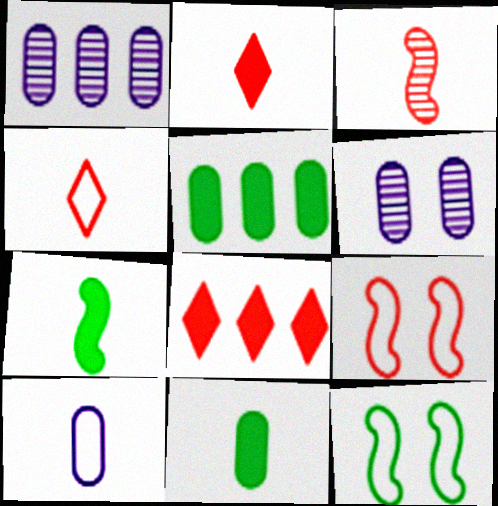[[1, 2, 12]]